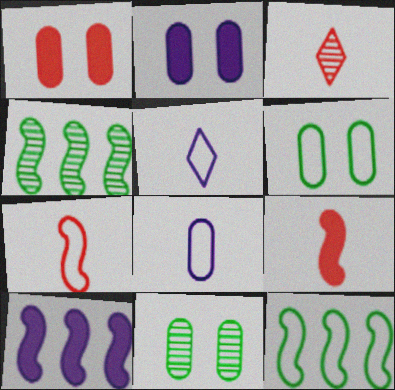[[1, 4, 5], 
[2, 3, 12], 
[3, 6, 10]]